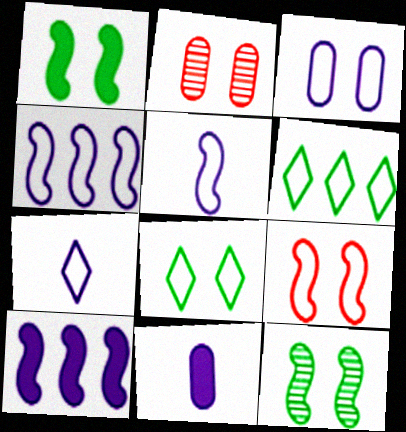[[3, 4, 7], 
[3, 8, 9]]